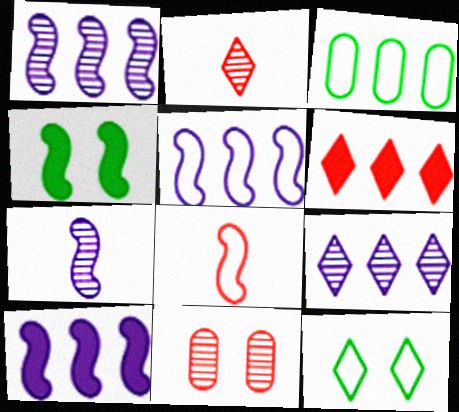[[1, 3, 6], 
[1, 4, 8], 
[1, 5, 10], 
[6, 8, 11]]